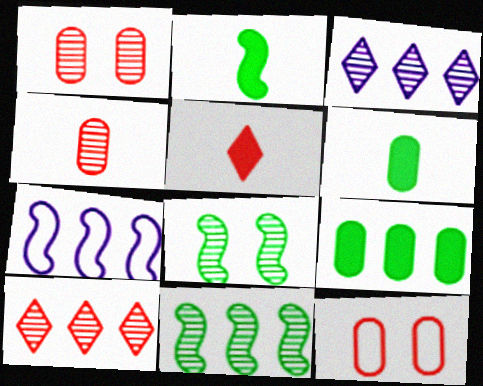[[2, 3, 12], 
[3, 4, 8], 
[7, 9, 10]]